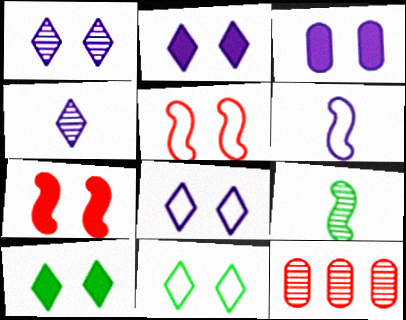[[1, 2, 8], 
[1, 9, 12], 
[3, 7, 10], 
[6, 10, 12]]